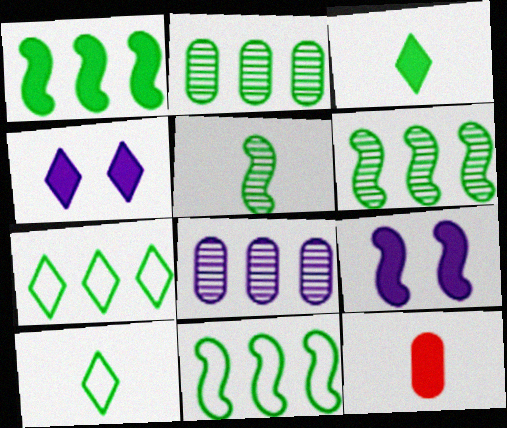[[1, 2, 7], 
[1, 4, 12], 
[1, 6, 11]]